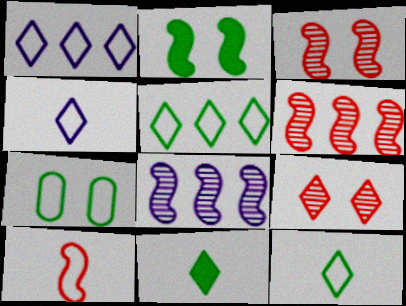[[1, 7, 10], 
[1, 9, 11], 
[2, 8, 10]]